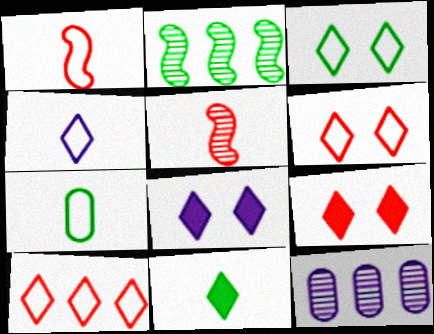[[1, 4, 7], 
[3, 4, 10]]